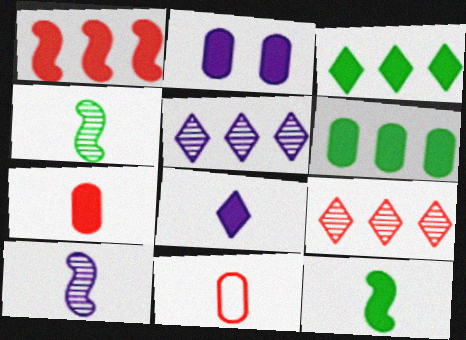[[2, 6, 7], 
[4, 8, 11], 
[7, 8, 12]]